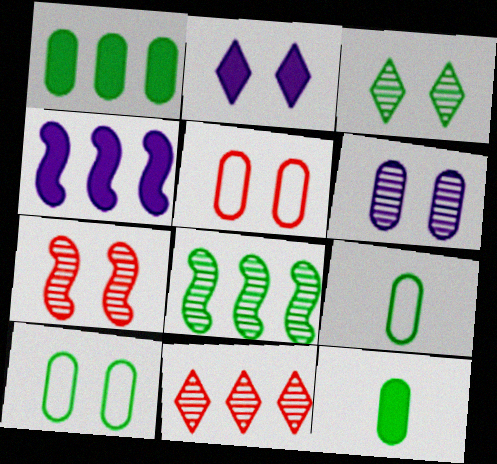[[2, 7, 10], 
[3, 6, 7]]